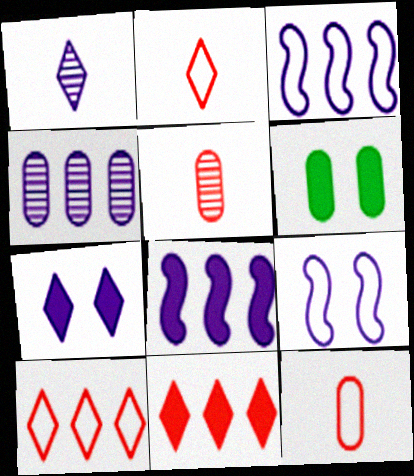[[4, 6, 12]]